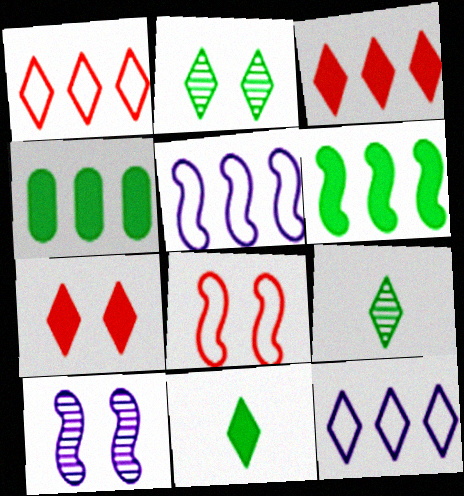[[7, 9, 12]]